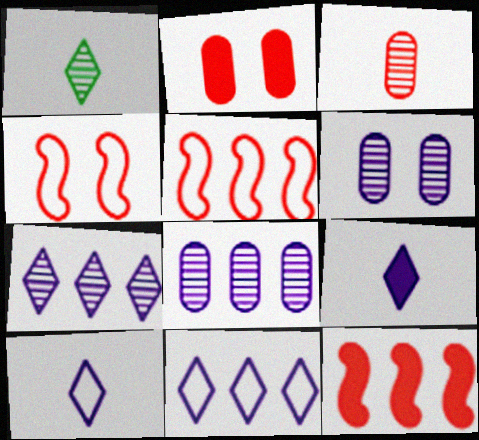[]